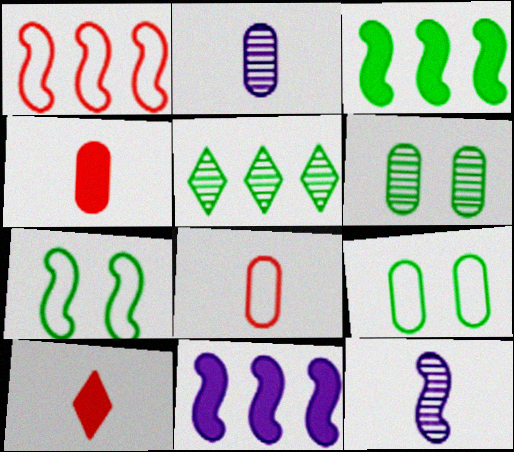[]